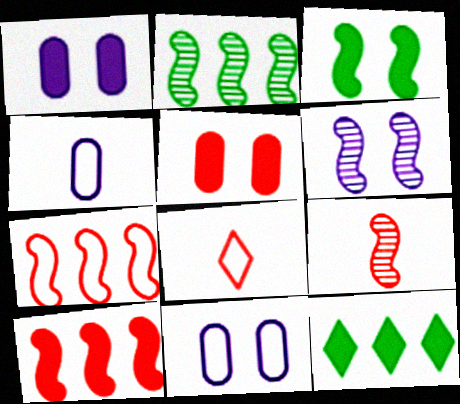[[1, 2, 8], 
[2, 6, 9], 
[9, 11, 12]]